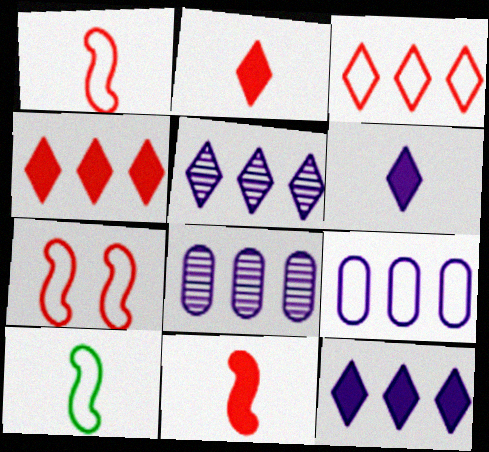[]